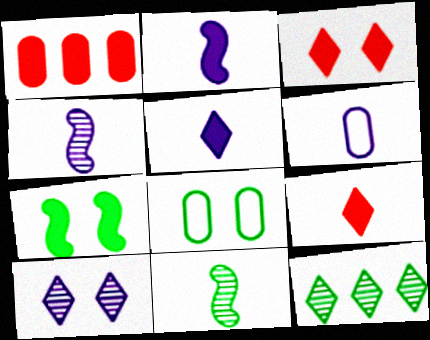[[1, 5, 7], 
[4, 5, 6], 
[6, 9, 11]]